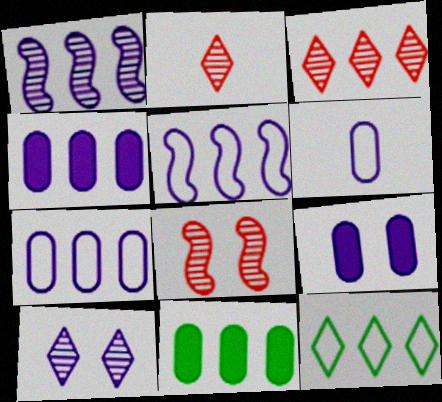[[3, 5, 11]]